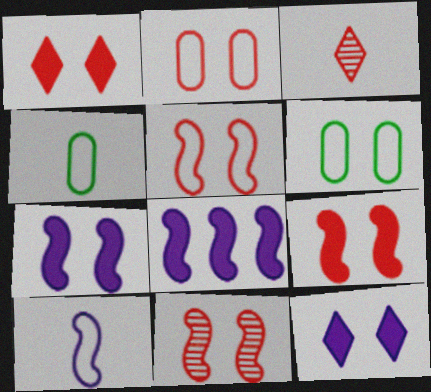[[1, 2, 11], 
[3, 6, 8], 
[5, 9, 11], 
[6, 11, 12]]